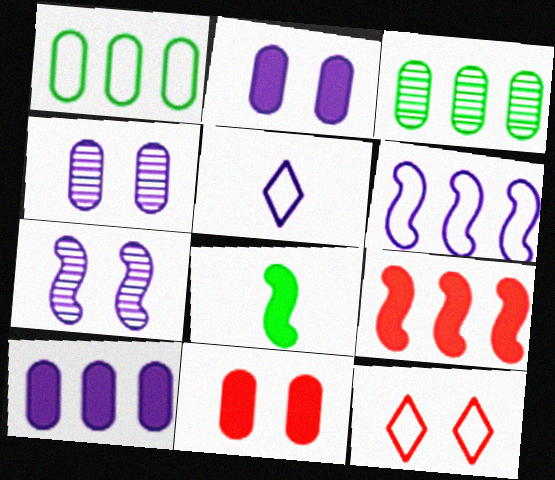[[5, 7, 10]]